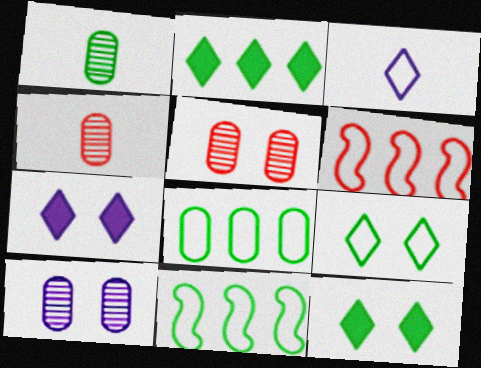[[1, 6, 7], 
[1, 11, 12], 
[4, 7, 11]]